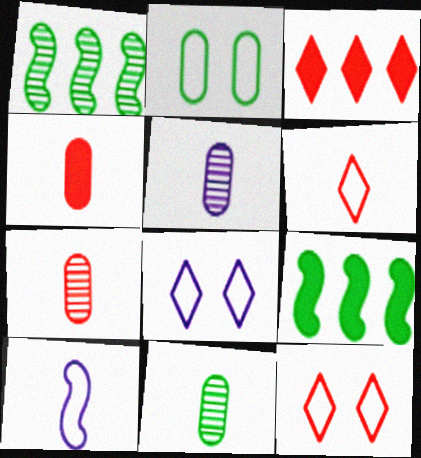[[1, 4, 8], 
[5, 7, 11], 
[5, 9, 12], 
[7, 8, 9]]